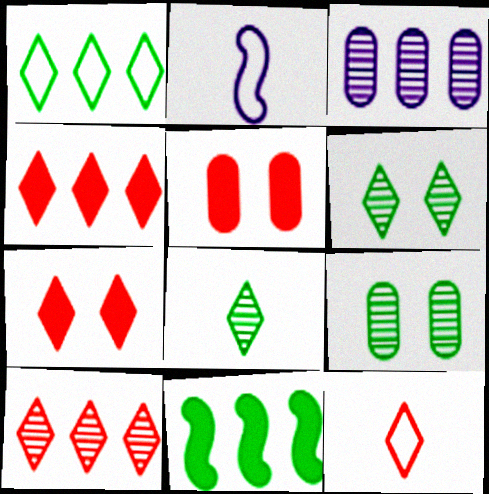[[2, 4, 9], 
[7, 10, 12]]